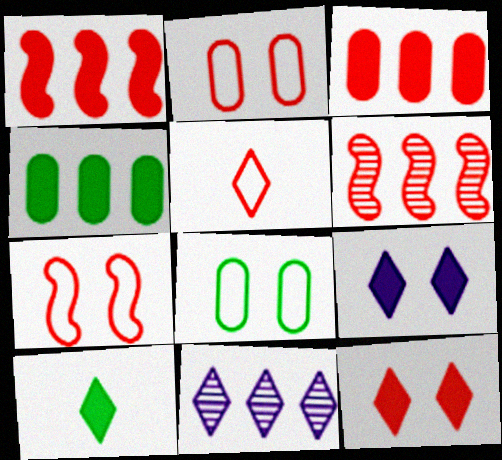[]